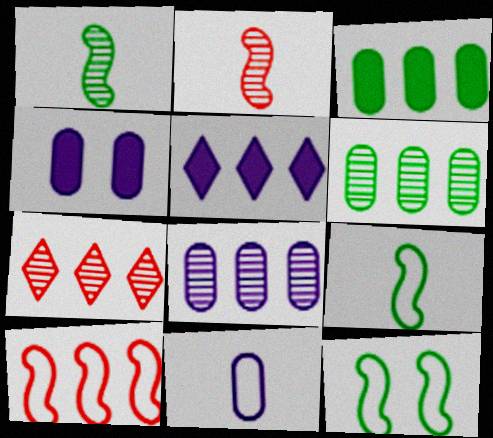[[4, 7, 9], 
[4, 8, 11], 
[5, 6, 10]]